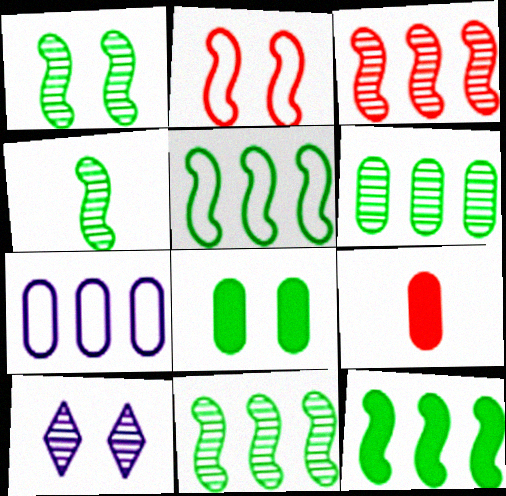[[1, 4, 11], 
[2, 8, 10], 
[5, 9, 10], 
[5, 11, 12]]